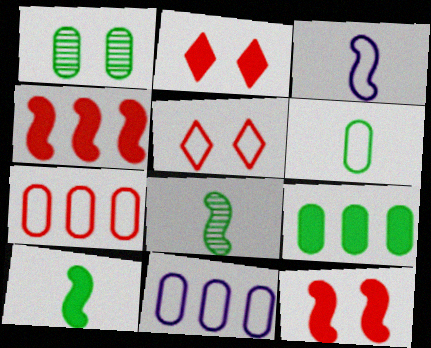[[1, 6, 9], 
[2, 8, 11]]